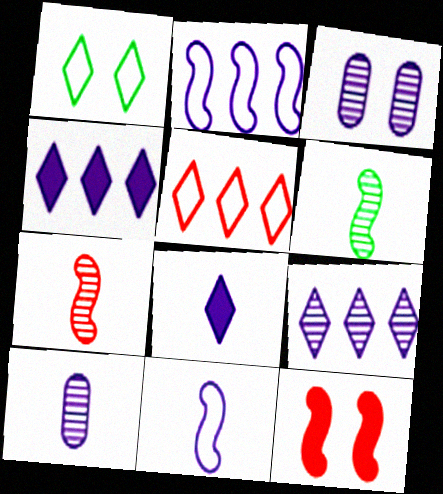[[1, 3, 12], 
[2, 3, 8], 
[2, 6, 12], 
[3, 4, 11], 
[8, 10, 11]]